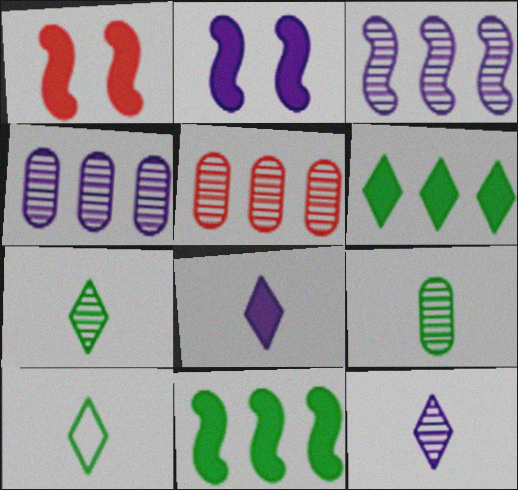[[1, 4, 10], 
[2, 5, 10]]